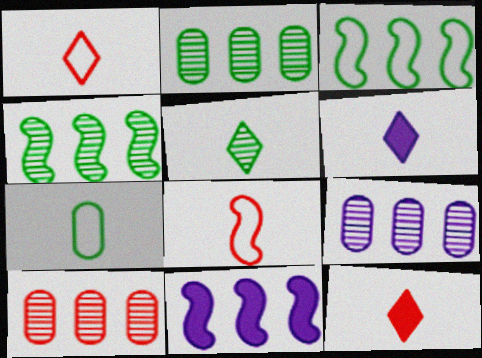[[1, 5, 6], 
[2, 9, 10]]